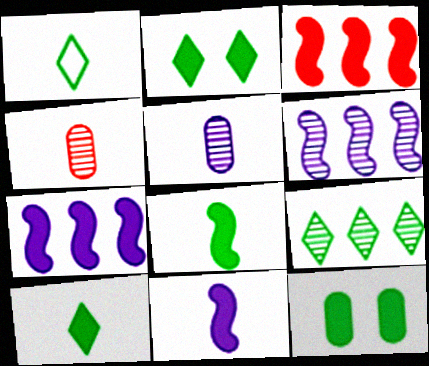[[1, 2, 9], 
[1, 4, 11]]